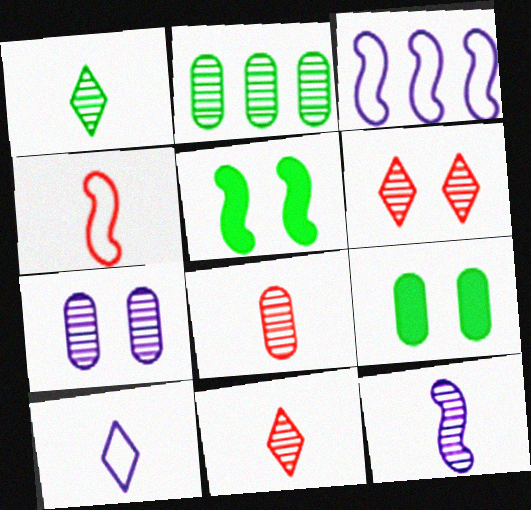[[1, 8, 12], 
[2, 6, 12], 
[2, 7, 8], 
[3, 9, 11]]